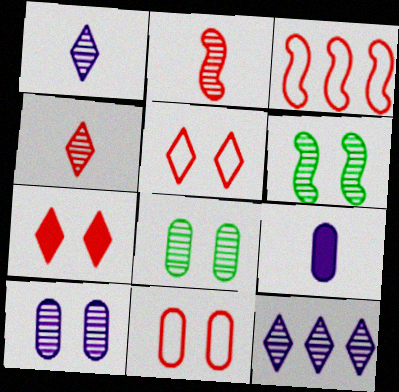[[2, 8, 12]]